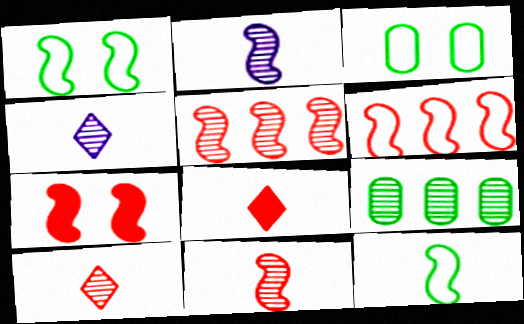[[6, 7, 11]]